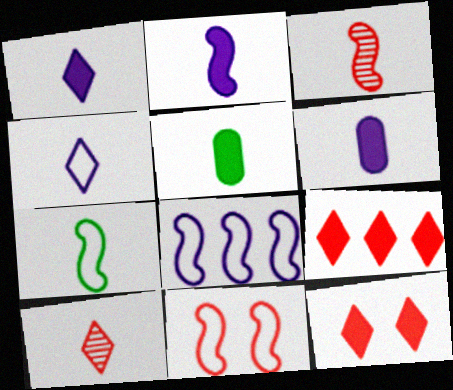[[1, 2, 6], 
[2, 3, 7], 
[3, 4, 5], 
[6, 7, 10], 
[7, 8, 11]]